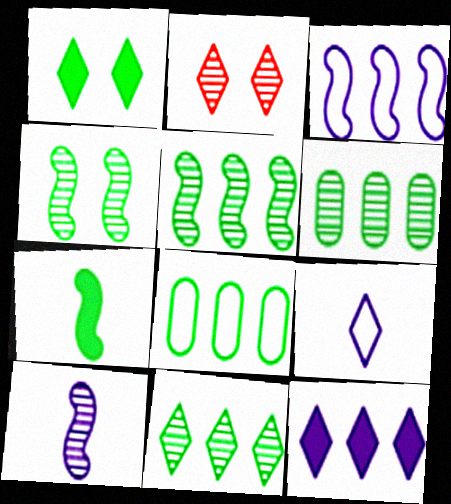[[2, 6, 10], 
[5, 6, 11]]